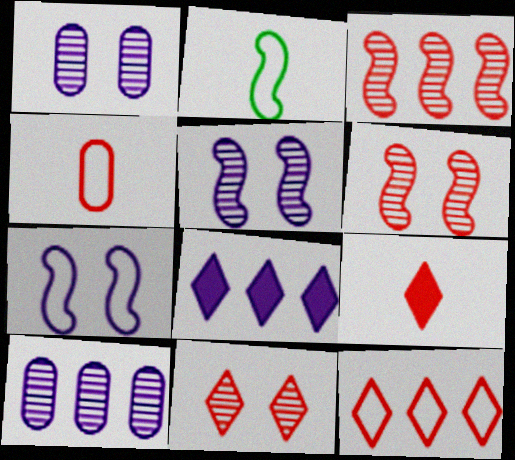[[9, 11, 12]]